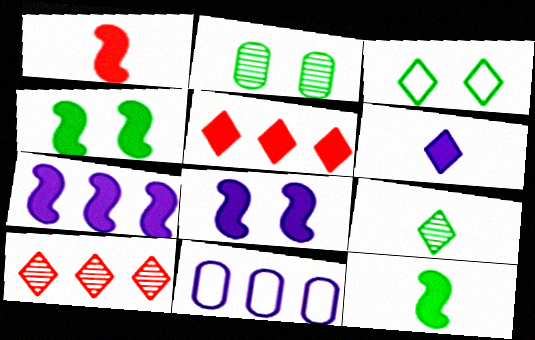[[1, 4, 7], 
[2, 3, 4], 
[3, 6, 10]]